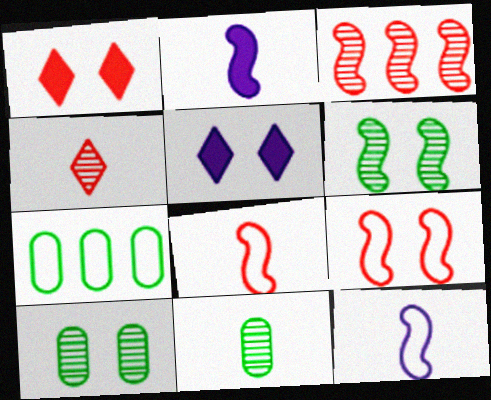[[5, 9, 10]]